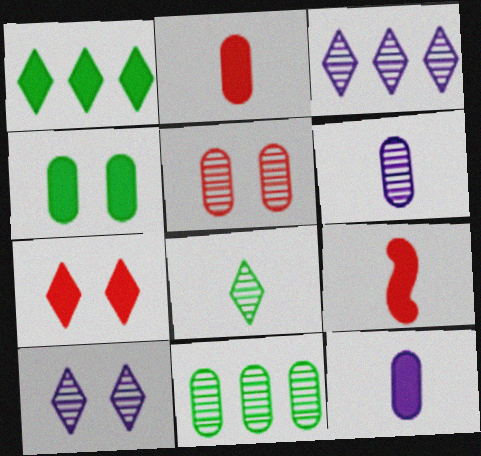[[5, 6, 11]]